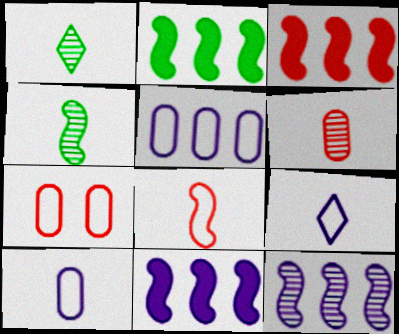[[1, 7, 11], 
[2, 3, 11]]